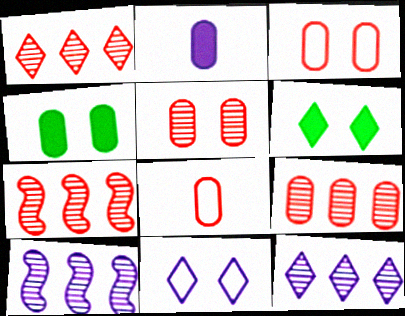[[1, 7, 9], 
[2, 10, 11], 
[6, 8, 10]]